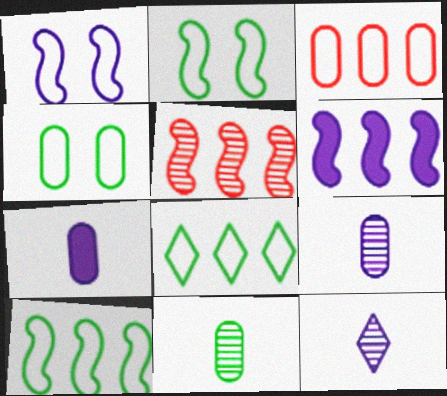[[5, 6, 10]]